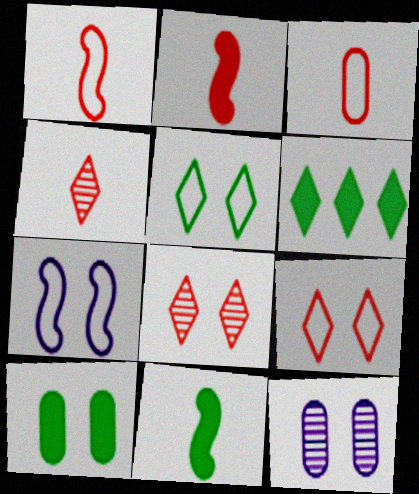[[1, 6, 12], 
[2, 3, 4], 
[6, 10, 11], 
[7, 8, 10]]